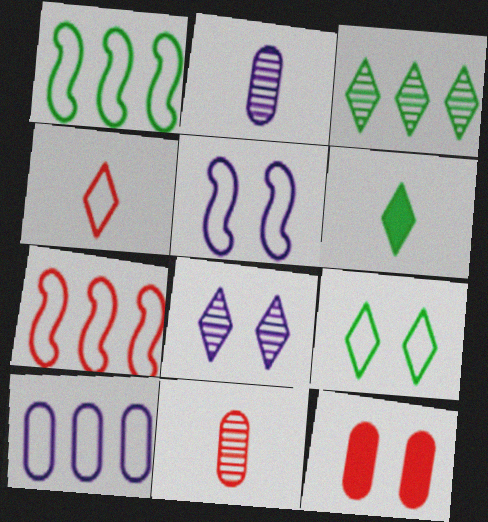[[3, 6, 9]]